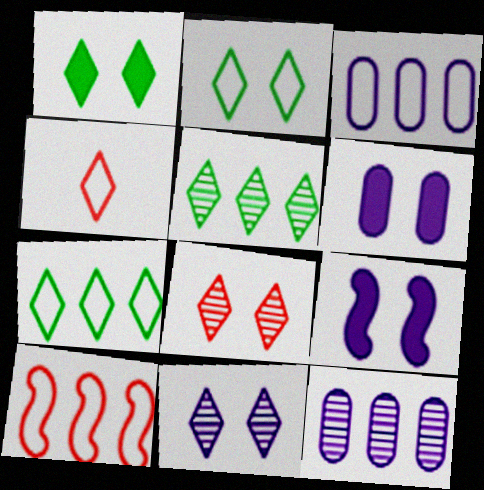[[3, 7, 10]]